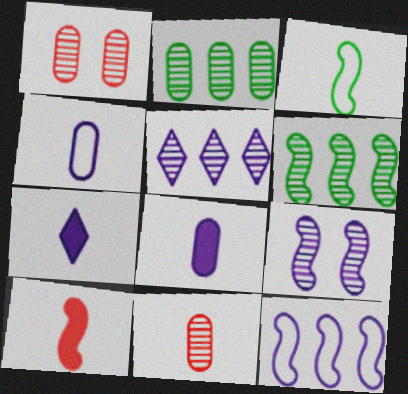[[3, 7, 11]]